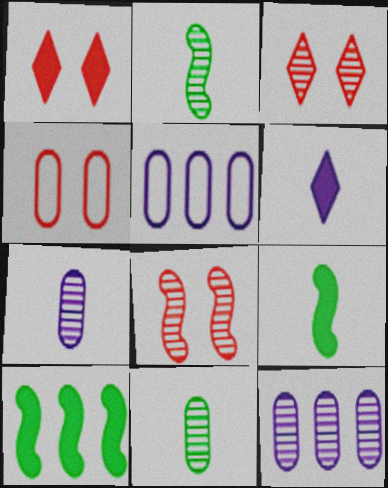[[1, 2, 5], 
[1, 4, 8], 
[2, 3, 12], 
[3, 5, 9]]